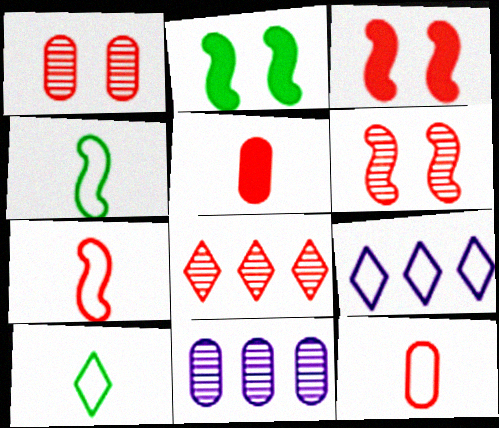[[3, 8, 12], 
[3, 10, 11]]